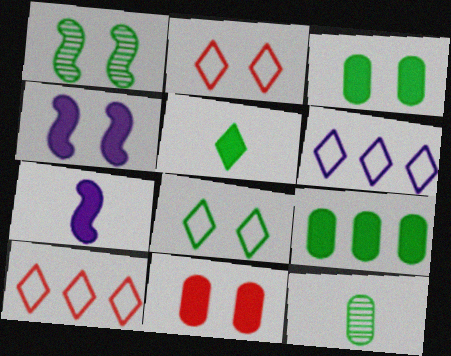[[1, 3, 8], 
[4, 10, 12]]